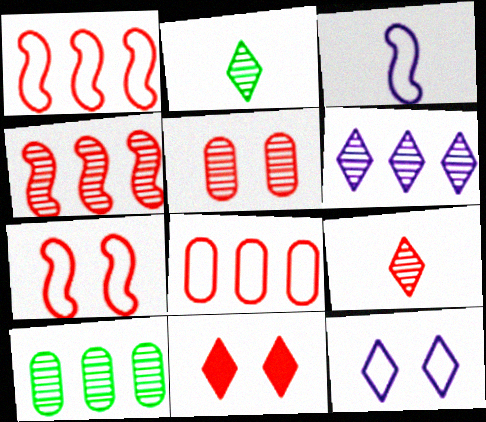[[3, 10, 11], 
[4, 5, 9], 
[4, 6, 10], 
[5, 7, 11]]